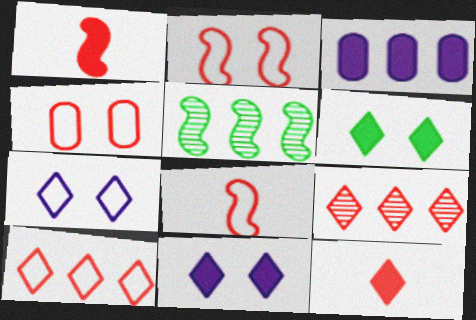[[1, 3, 6], 
[1, 4, 9], 
[3, 5, 10], 
[4, 8, 10]]